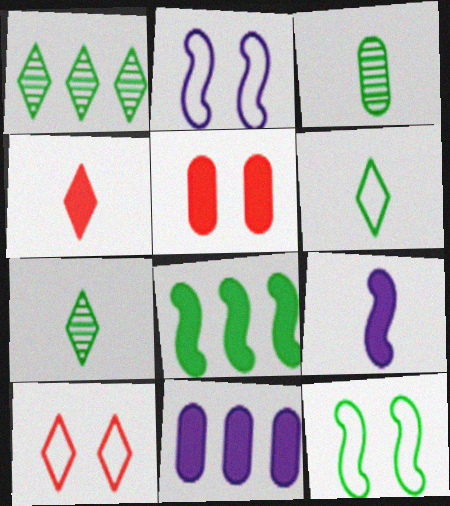[]